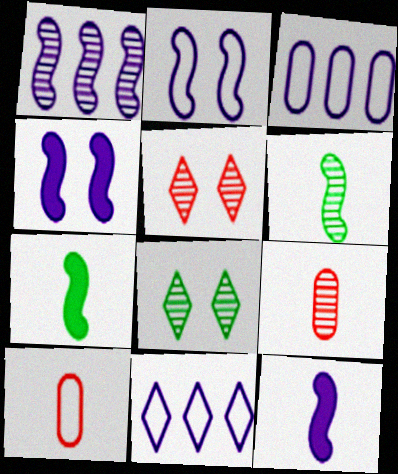[[1, 2, 12], 
[1, 8, 9], 
[3, 5, 7]]